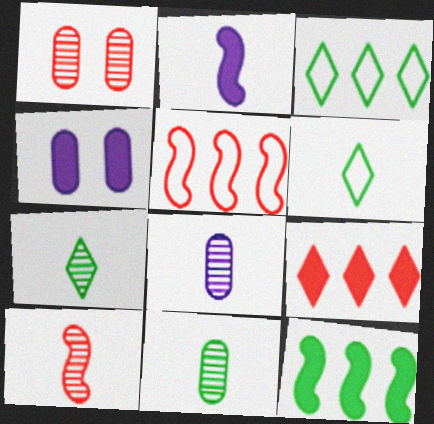[[1, 2, 3], 
[3, 4, 10], 
[4, 5, 7], 
[7, 8, 10]]